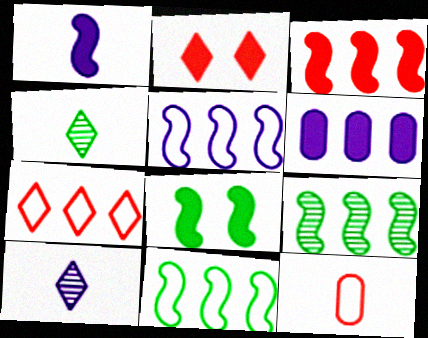[[1, 3, 8], 
[1, 4, 12], 
[3, 5, 9], 
[6, 7, 9]]